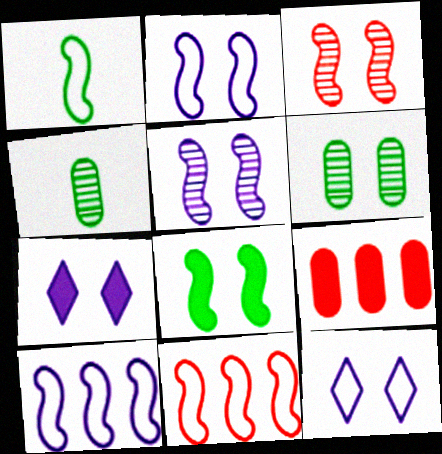[[1, 2, 11], 
[2, 3, 8], 
[4, 7, 11]]